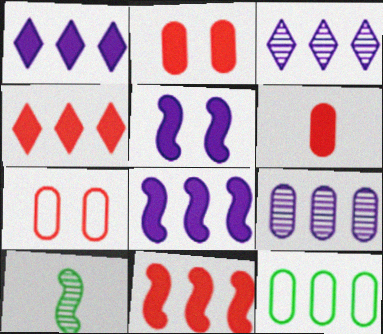[[1, 7, 10], 
[3, 11, 12]]